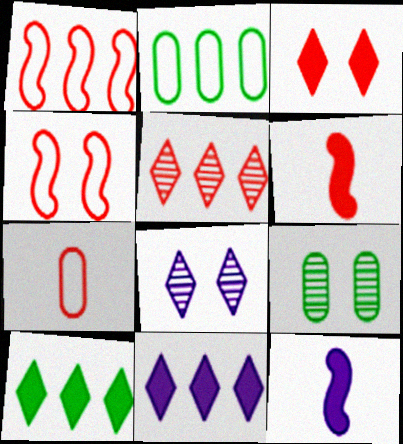[[2, 6, 8]]